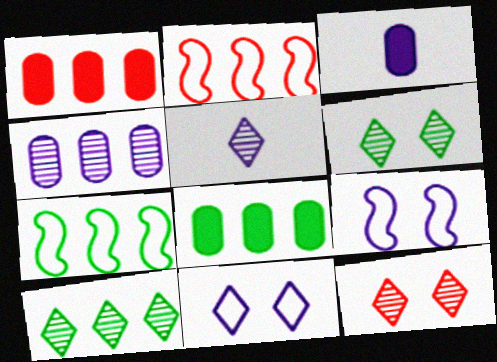[[2, 3, 6], 
[3, 7, 12], 
[5, 10, 12], 
[7, 8, 10]]